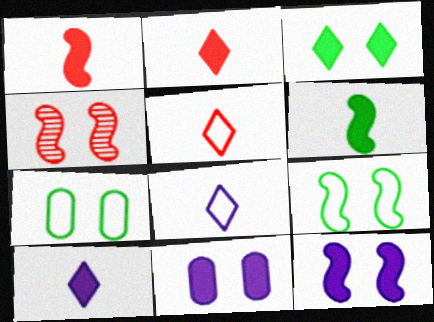[[4, 9, 12]]